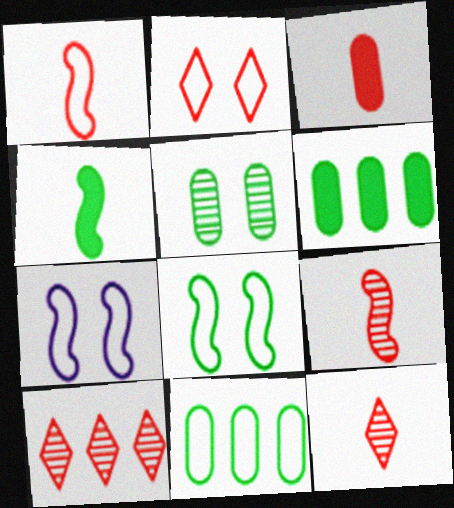[[1, 3, 12], 
[6, 7, 12]]